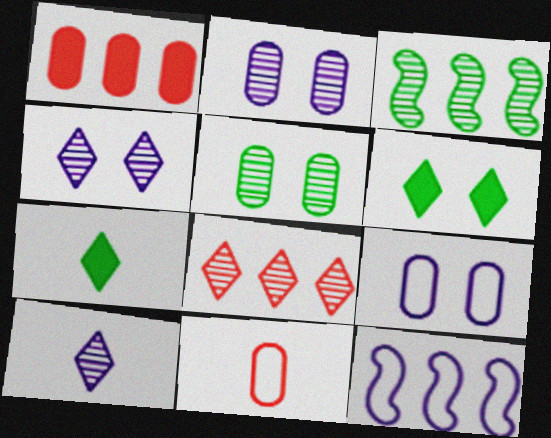[]